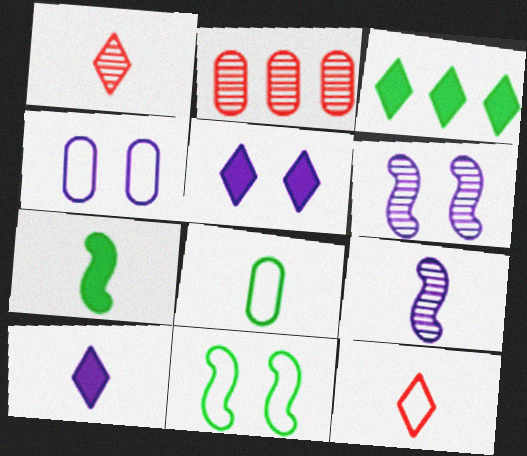[[2, 10, 11], 
[4, 5, 6]]